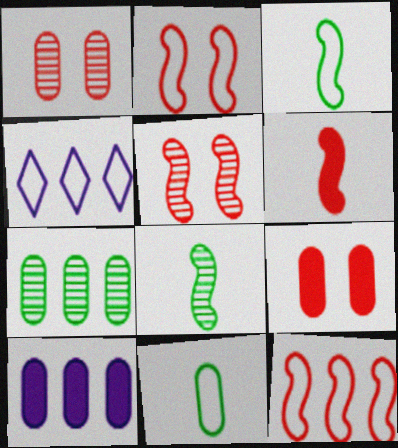[[1, 10, 11], 
[2, 4, 11], 
[4, 8, 9], 
[5, 6, 12]]